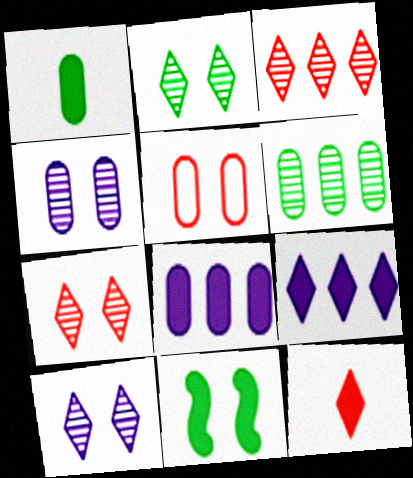[[2, 7, 10], 
[5, 10, 11], 
[8, 11, 12]]